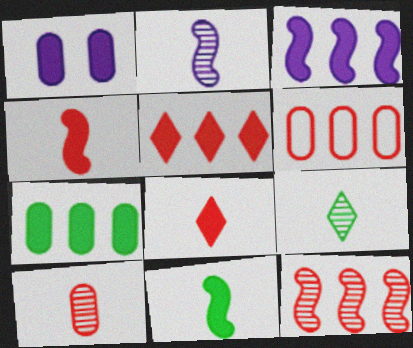[[1, 5, 11], 
[2, 9, 10], 
[3, 5, 7], 
[5, 6, 12]]